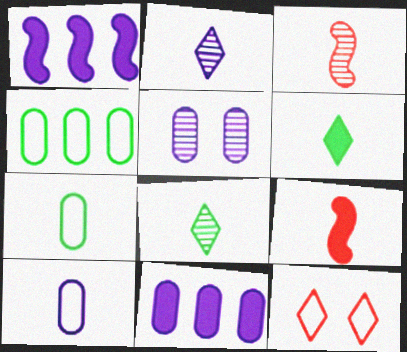[[2, 7, 9], 
[3, 6, 10], 
[5, 10, 11], 
[8, 9, 10]]